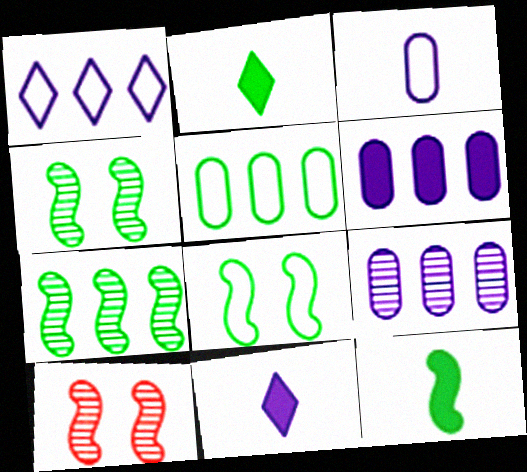[[2, 4, 5], 
[5, 10, 11], 
[7, 8, 12]]